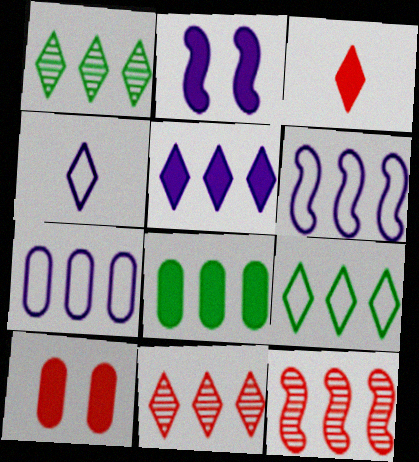[[2, 3, 8], 
[5, 9, 11], 
[6, 8, 11]]